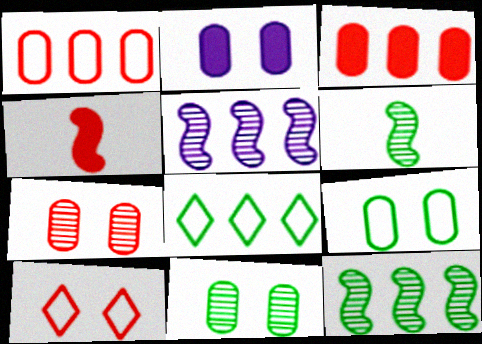[[2, 7, 9], 
[3, 5, 8]]